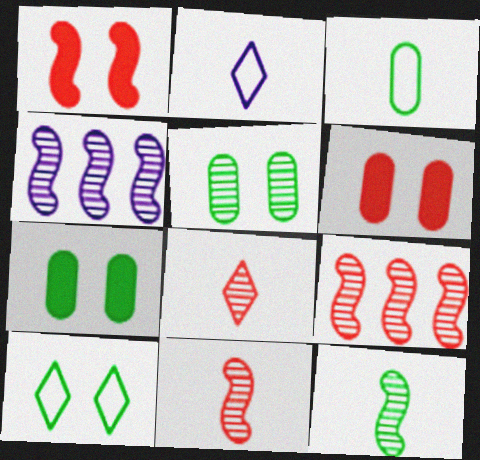[[2, 7, 9], 
[4, 5, 8]]